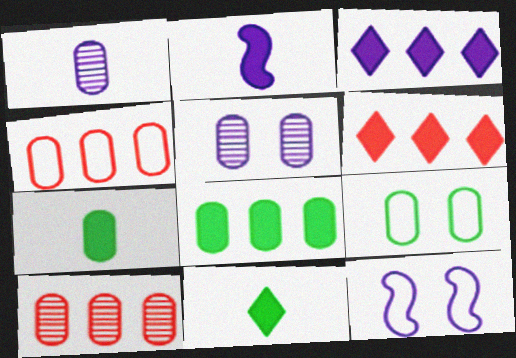[[1, 3, 12], 
[4, 5, 7], 
[10, 11, 12]]